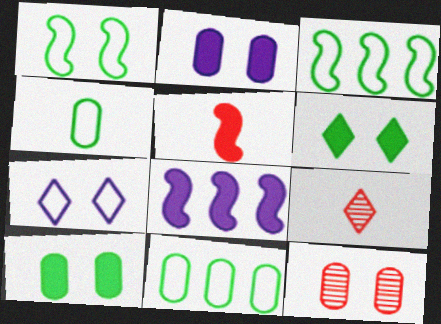[[2, 3, 9]]